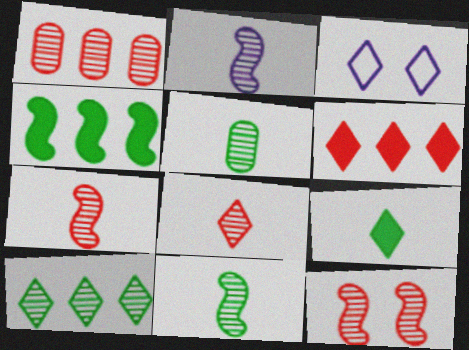[[1, 8, 12], 
[2, 5, 8], 
[2, 7, 11]]